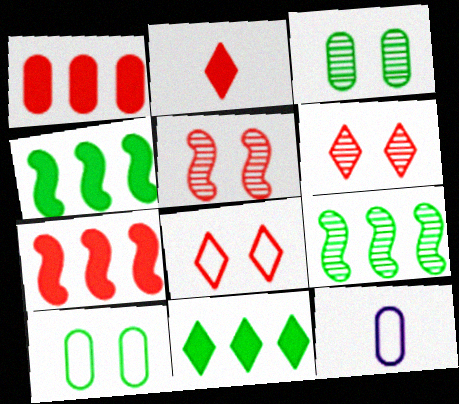[[1, 3, 12], 
[4, 6, 12], 
[5, 11, 12]]